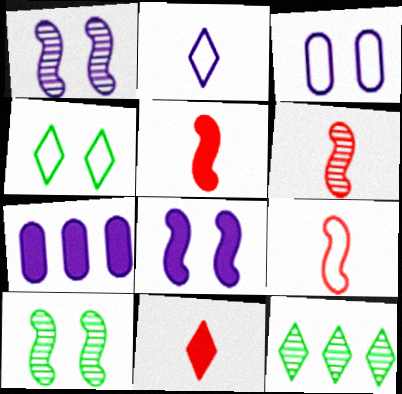[[1, 2, 7], 
[3, 5, 12], 
[4, 6, 7], 
[5, 6, 9]]